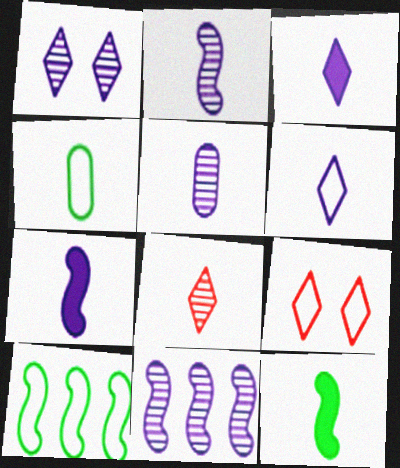[[1, 5, 11], 
[4, 7, 8], 
[5, 6, 7]]